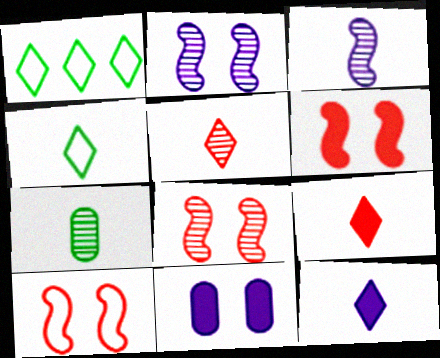[[3, 5, 7], 
[4, 5, 12], 
[6, 8, 10]]